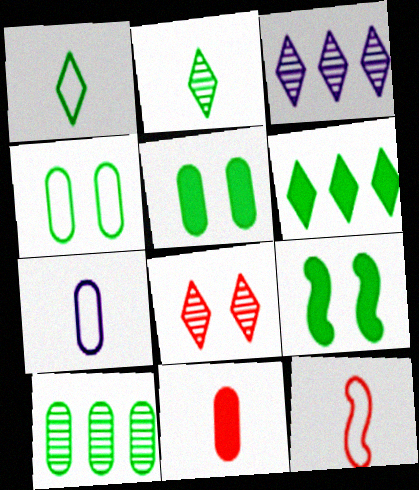[[1, 7, 12], 
[1, 9, 10], 
[2, 3, 8], 
[3, 5, 12]]